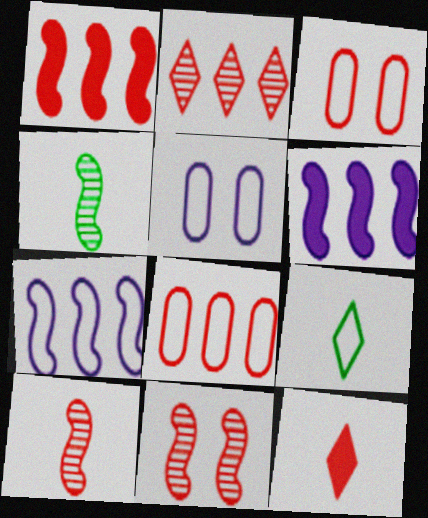[[1, 2, 8], 
[3, 7, 9], 
[8, 11, 12]]